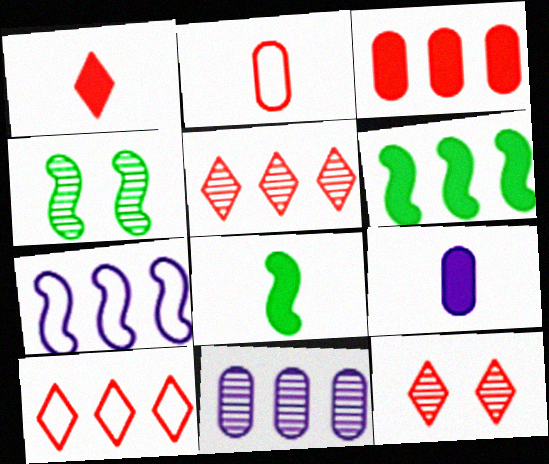[[1, 8, 9], 
[1, 10, 12], 
[4, 9, 10], 
[6, 10, 11]]